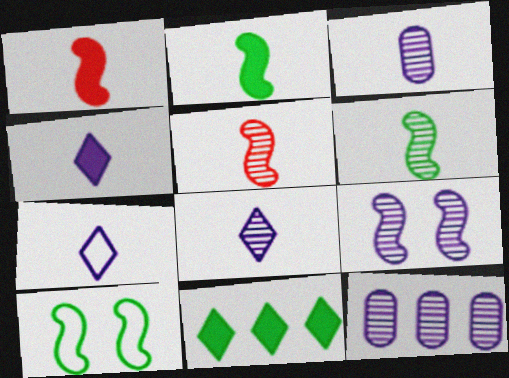[[4, 7, 8], 
[8, 9, 12]]